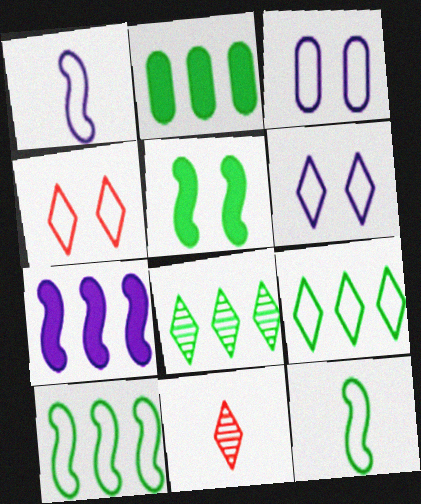[[2, 8, 10]]